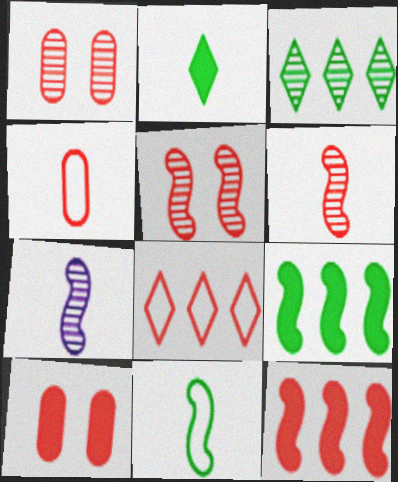[[1, 3, 7], 
[2, 4, 7], 
[6, 8, 10]]